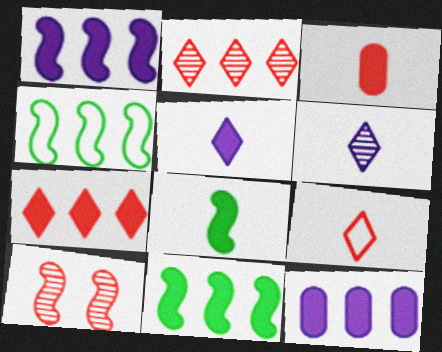[[2, 4, 12], 
[3, 5, 8], 
[7, 11, 12]]